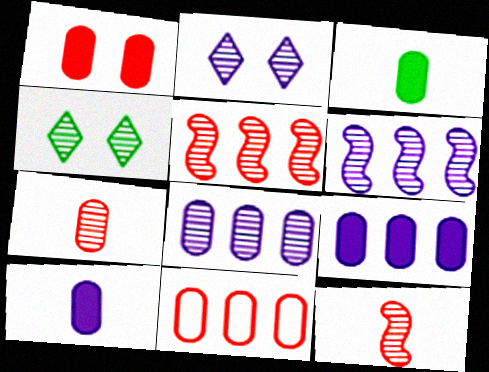[[1, 3, 9], 
[1, 7, 11], 
[4, 6, 7], 
[4, 8, 12]]